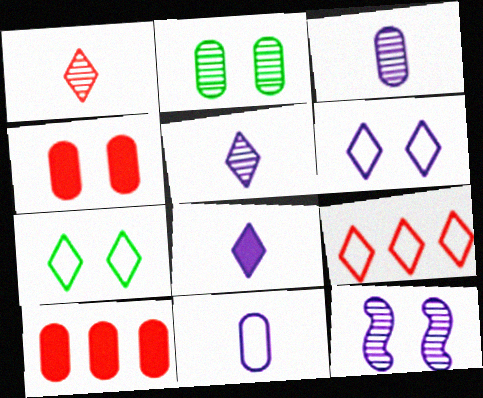[[2, 10, 11], 
[4, 7, 12]]